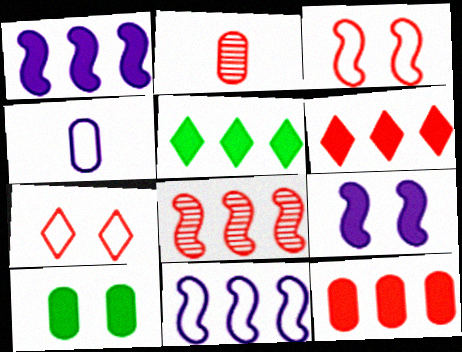[[1, 5, 12], 
[2, 3, 6]]